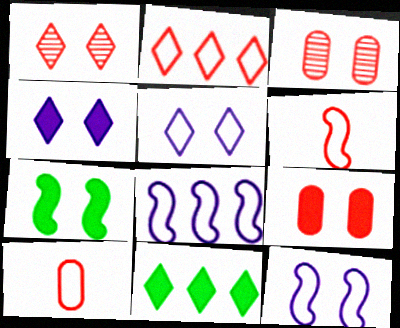[[3, 5, 7], 
[4, 7, 9]]